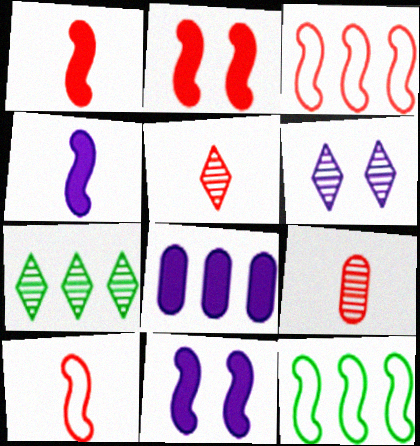[[3, 7, 8], 
[5, 6, 7]]